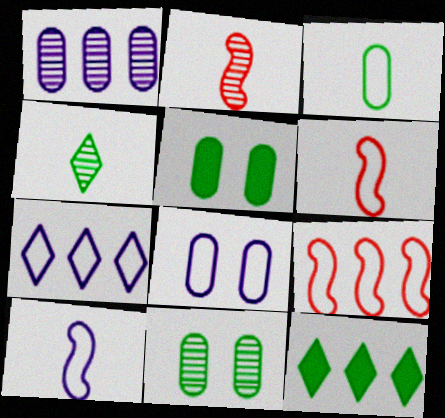[[1, 9, 12], 
[2, 5, 7], 
[2, 8, 12], 
[7, 8, 10]]